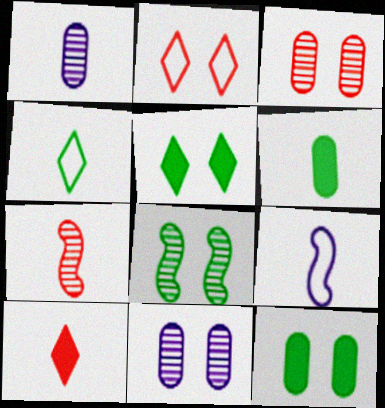[]